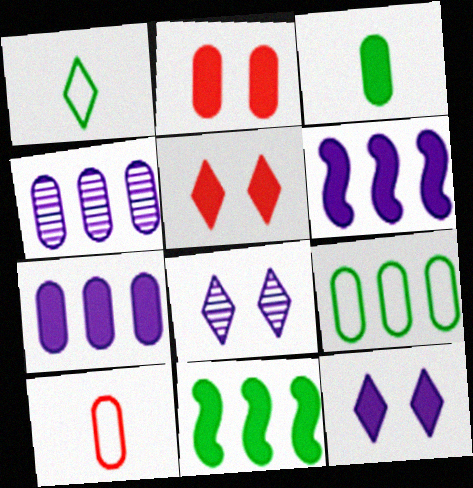[[2, 3, 7], 
[3, 5, 6], 
[8, 10, 11]]